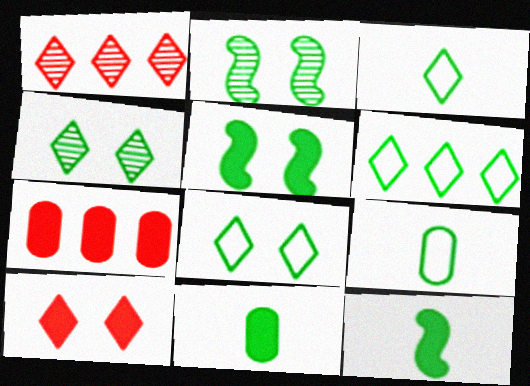[[2, 6, 11], 
[3, 6, 8]]